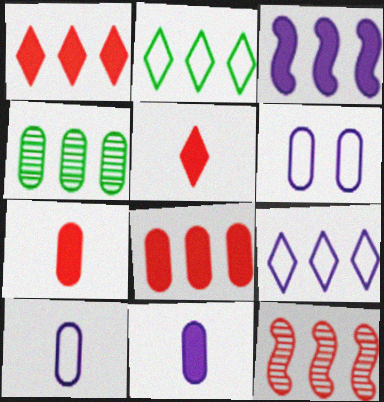[[4, 6, 7]]